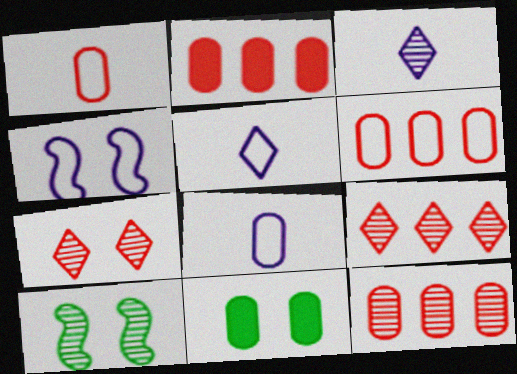[[2, 5, 10], 
[2, 6, 12], 
[3, 10, 12], 
[4, 7, 11], 
[8, 11, 12]]